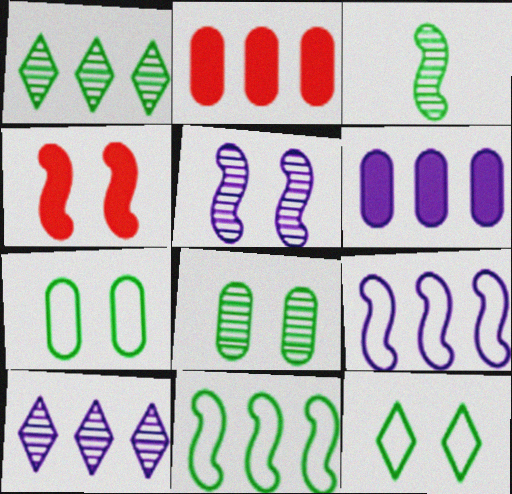[[1, 2, 9], 
[1, 3, 8], 
[2, 10, 11], 
[3, 4, 9], 
[6, 9, 10]]